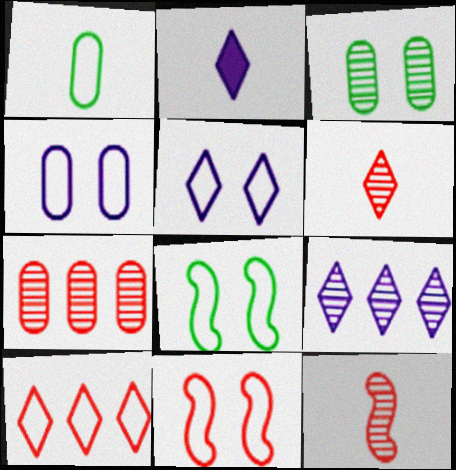[[1, 2, 12], 
[2, 5, 9], 
[2, 7, 8], 
[3, 9, 12]]